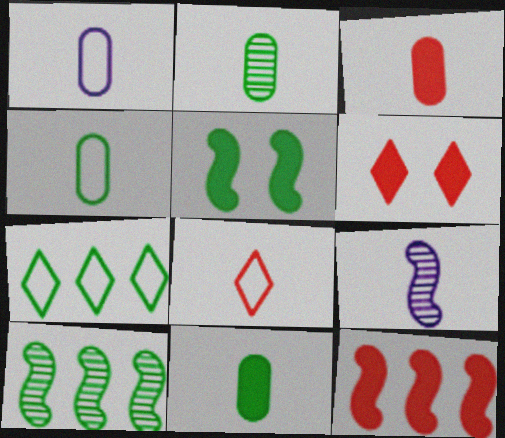[[1, 2, 3], 
[1, 6, 10], 
[2, 4, 11], 
[2, 5, 7], 
[3, 6, 12], 
[8, 9, 11]]